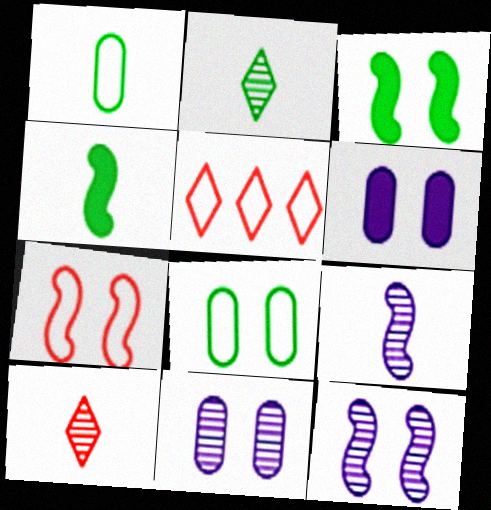[[1, 2, 4], 
[3, 7, 12], 
[4, 5, 11]]